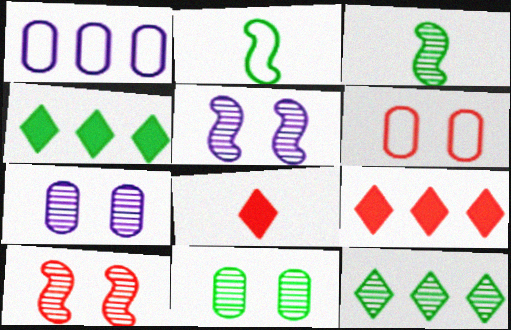[[2, 4, 11], 
[2, 7, 9], 
[3, 11, 12]]